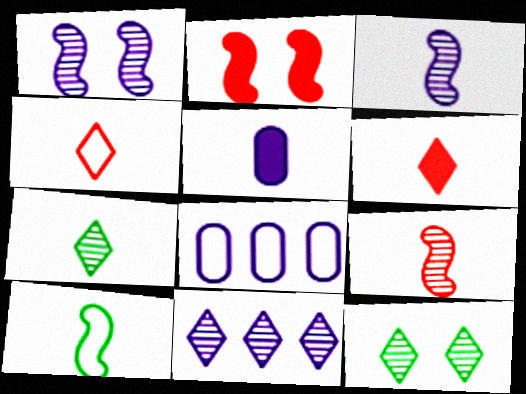[[2, 7, 8]]